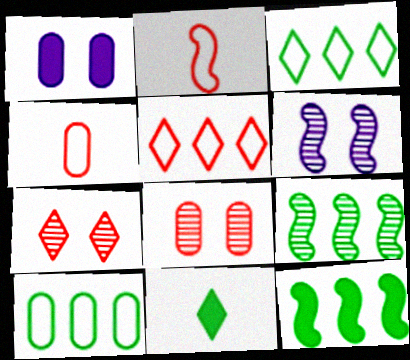[[2, 6, 12]]